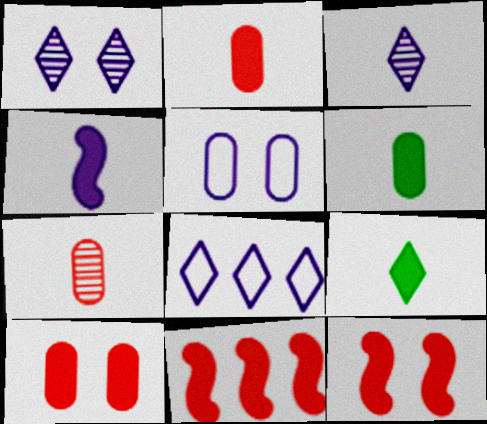[[2, 4, 9]]